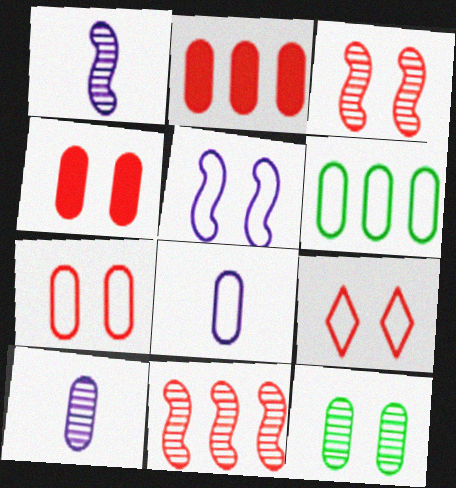[[2, 8, 12], 
[3, 4, 9], 
[4, 6, 10], 
[6, 7, 8]]